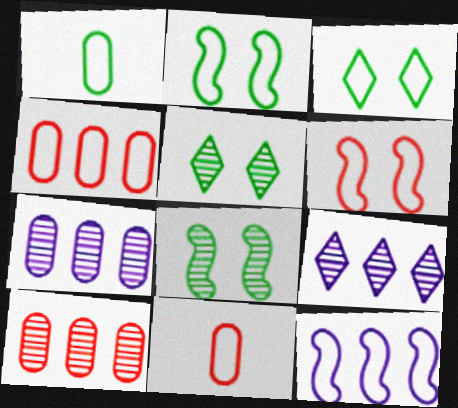[[3, 11, 12]]